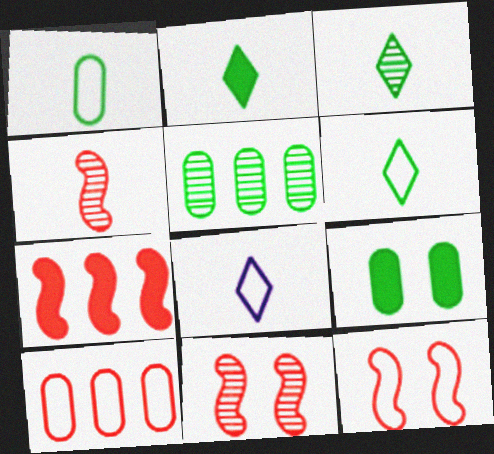[[1, 5, 9], 
[2, 3, 6], 
[4, 7, 12]]